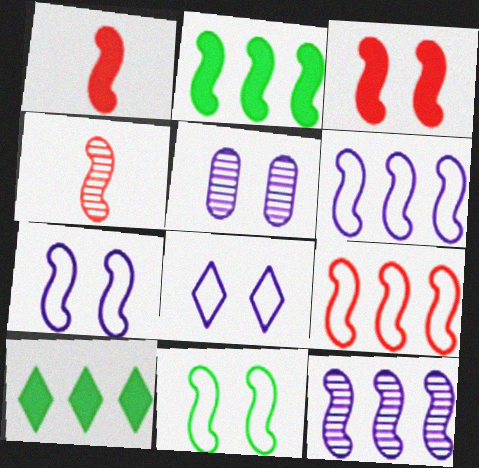[[1, 11, 12], 
[2, 4, 7], 
[2, 9, 12], 
[3, 4, 9]]